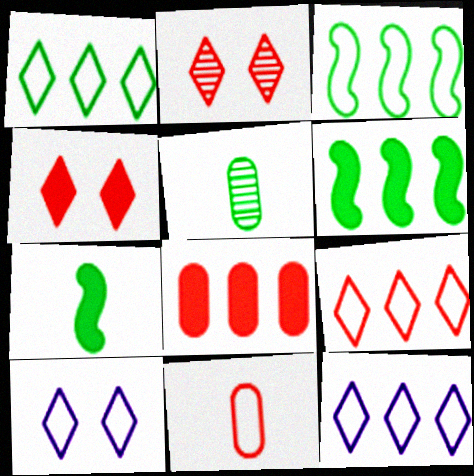[[1, 9, 12], 
[3, 10, 11]]